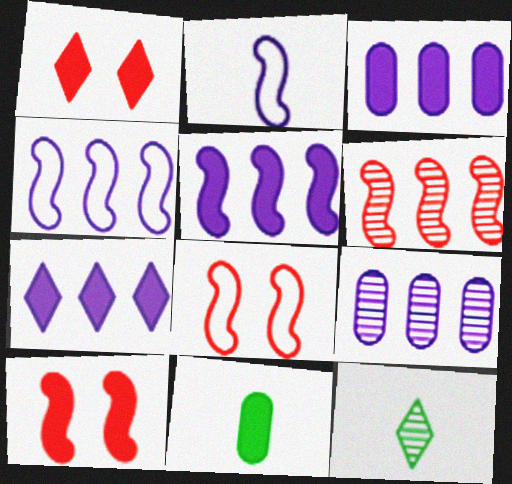[[1, 5, 11], 
[3, 5, 7], 
[3, 8, 12], 
[4, 7, 9], 
[7, 10, 11]]